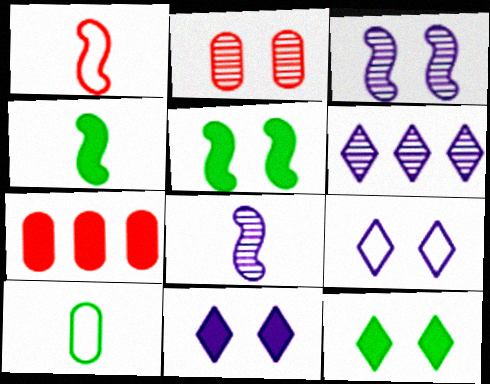[[1, 4, 8], 
[2, 5, 9], 
[4, 7, 11]]